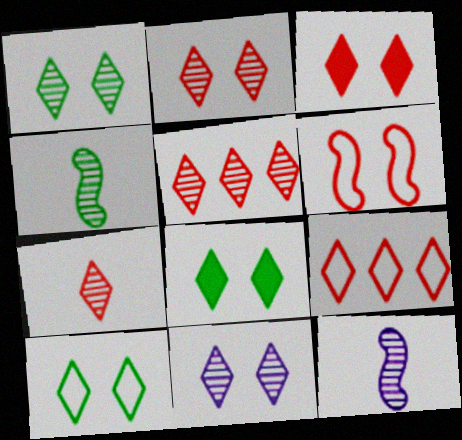[[1, 2, 11], 
[1, 8, 10], 
[2, 5, 7], 
[3, 7, 9], 
[3, 10, 11]]